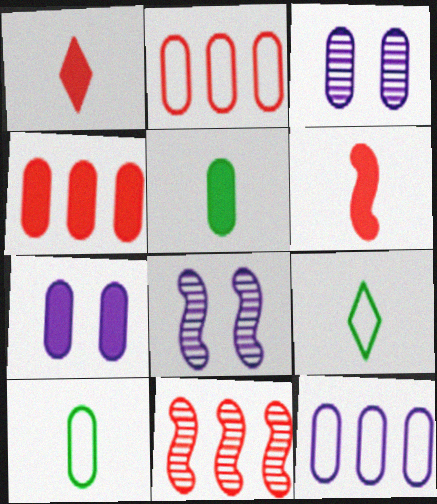[[2, 3, 5], 
[3, 4, 10], 
[4, 5, 7], 
[4, 8, 9], 
[7, 9, 11]]